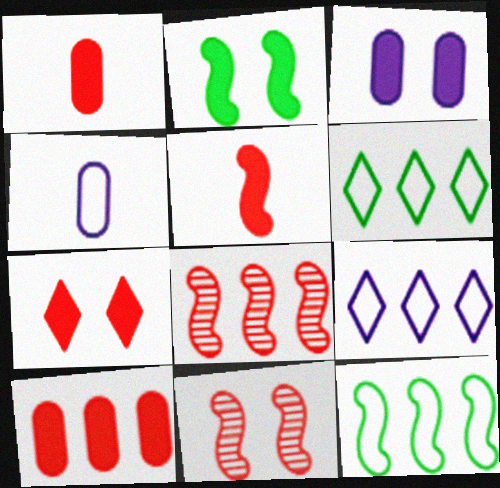[[2, 3, 7], 
[5, 7, 10]]